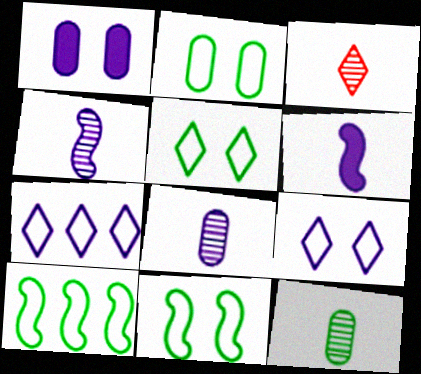[[1, 3, 10], 
[1, 4, 7], 
[2, 5, 11], 
[3, 4, 12]]